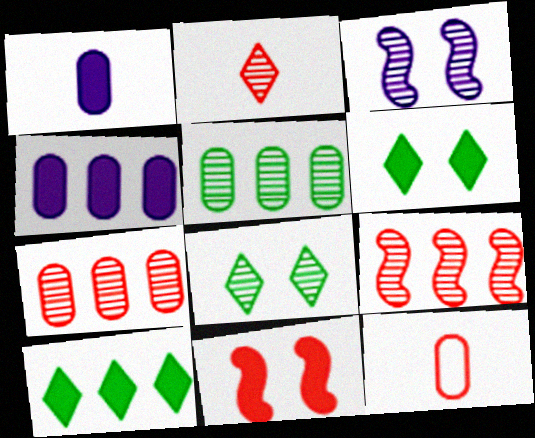[[1, 10, 11], 
[2, 3, 5], 
[3, 10, 12]]